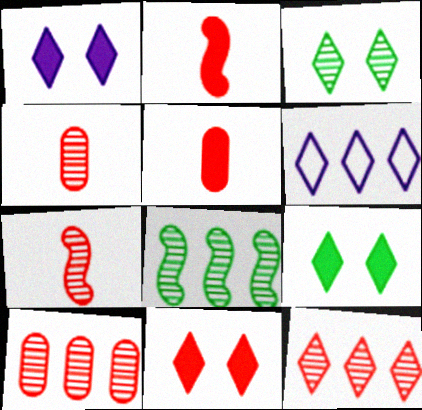[[1, 9, 11]]